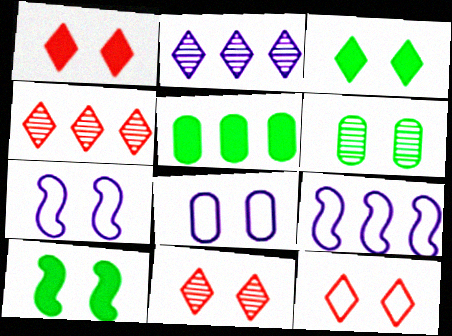[[1, 6, 7], 
[1, 11, 12], 
[4, 5, 9], 
[8, 10, 11]]